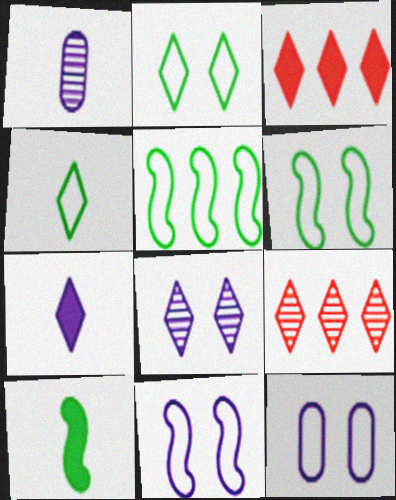[[1, 3, 6], 
[2, 7, 9], 
[3, 4, 8], 
[9, 10, 12]]